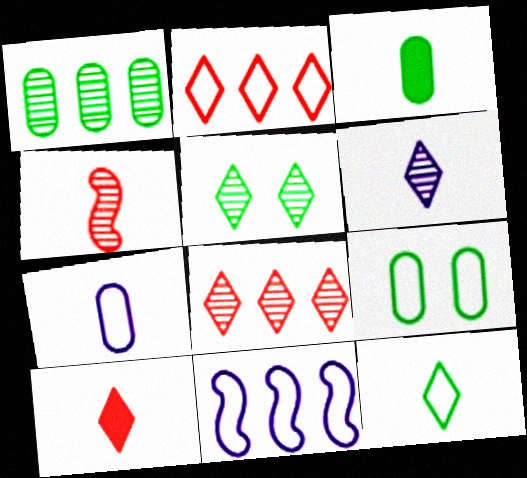[[1, 3, 9], 
[5, 6, 8], 
[6, 10, 12]]